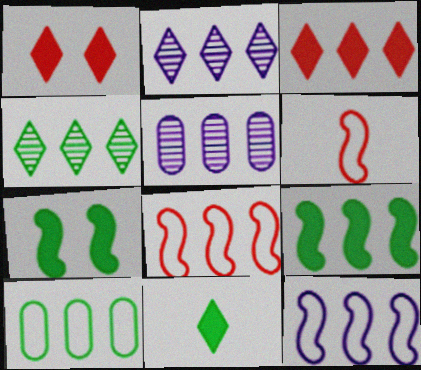[[4, 9, 10]]